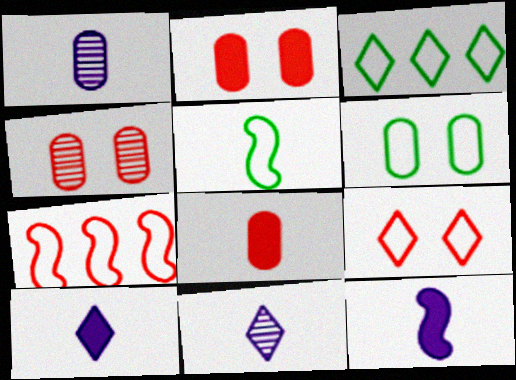[[3, 4, 12], 
[3, 5, 6], 
[5, 8, 11]]